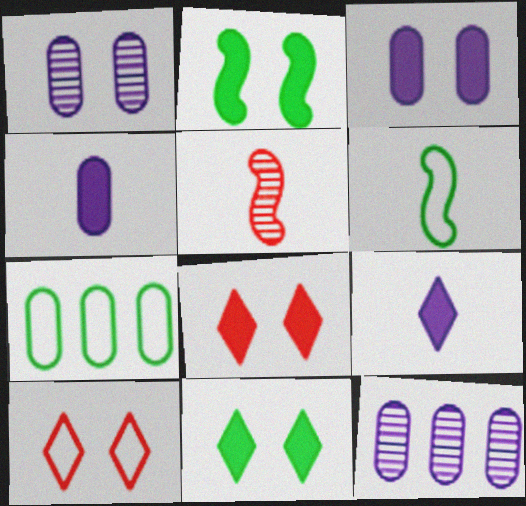[[1, 2, 10], 
[2, 3, 8], 
[6, 8, 12]]